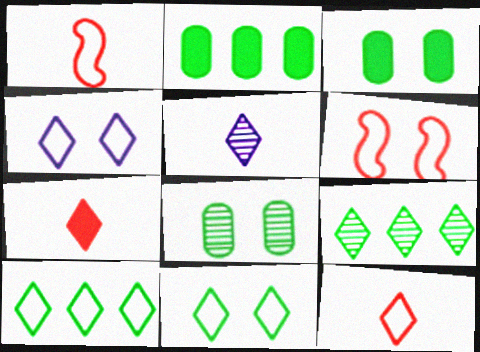[[2, 5, 6], 
[4, 7, 9], 
[4, 10, 12]]